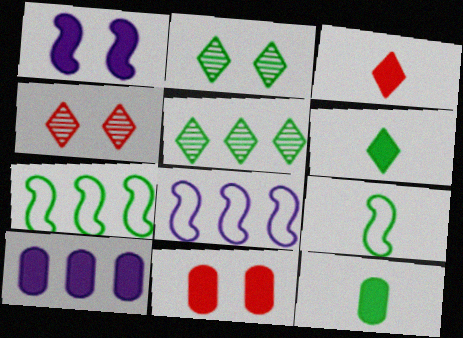[[2, 7, 12], 
[4, 8, 12], 
[4, 9, 10], 
[10, 11, 12]]